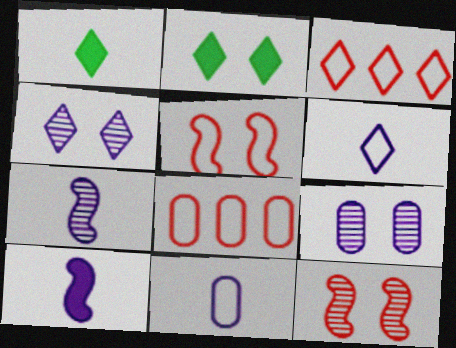[[1, 3, 4], 
[2, 5, 9], 
[2, 7, 8]]